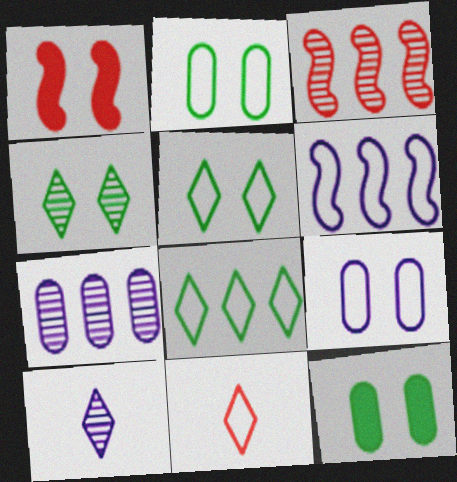[[1, 4, 9], 
[2, 6, 11]]